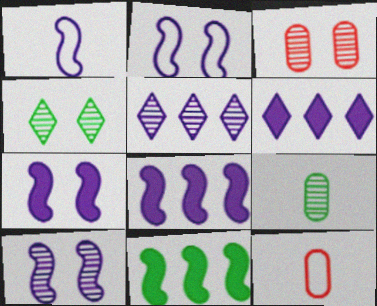[[1, 8, 10], 
[2, 7, 10], 
[3, 4, 10], 
[4, 8, 12]]